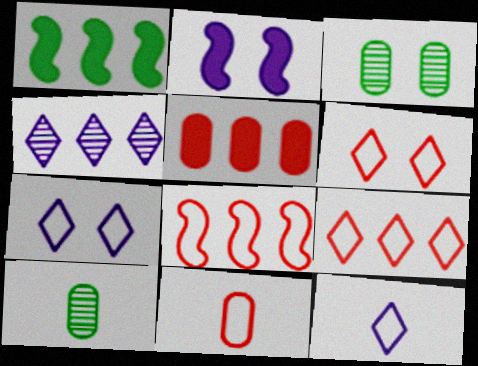[[2, 3, 6], 
[2, 9, 10], 
[6, 8, 11]]